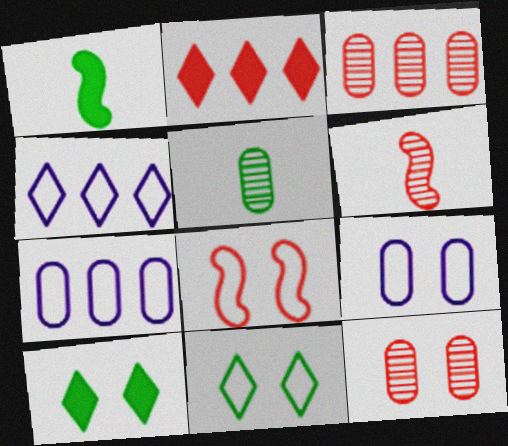[[1, 4, 12], 
[6, 7, 10], 
[8, 9, 11]]